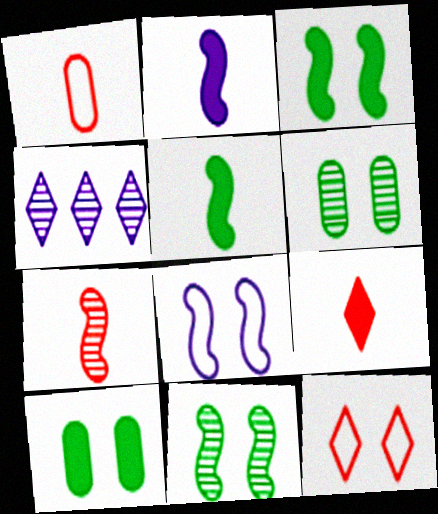[[1, 3, 4], 
[1, 7, 9], 
[4, 6, 7]]